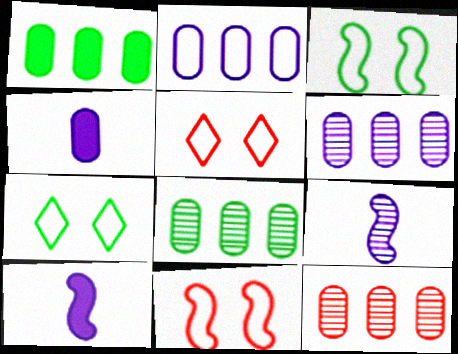[[1, 2, 12], 
[1, 5, 9], 
[5, 8, 10], 
[6, 8, 12], 
[7, 10, 12]]